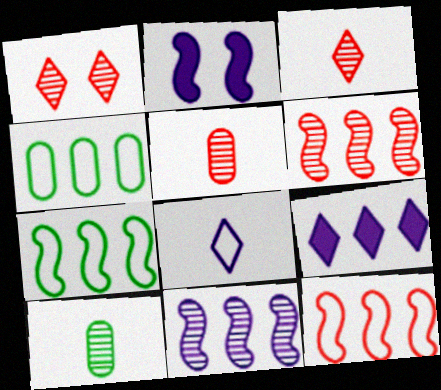[[1, 5, 6], 
[1, 10, 11], 
[2, 3, 4], 
[4, 6, 9]]